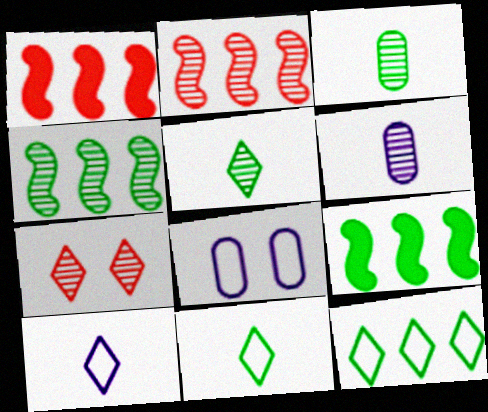[[1, 5, 8], 
[4, 6, 7]]